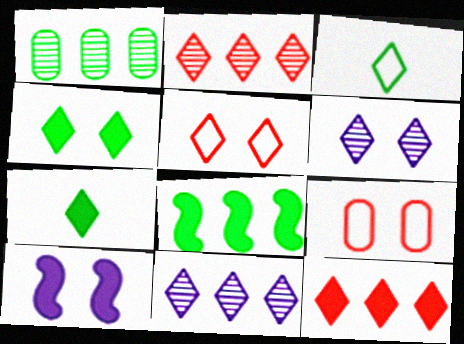[[3, 6, 12], 
[4, 5, 6], 
[5, 7, 11]]